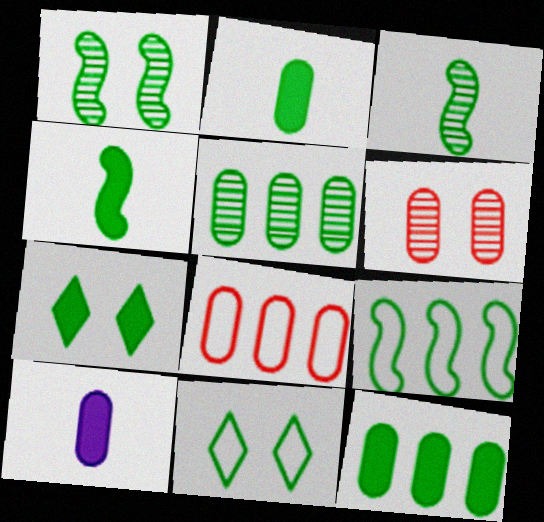[[1, 4, 9], 
[3, 11, 12], 
[4, 5, 11], 
[4, 7, 12]]